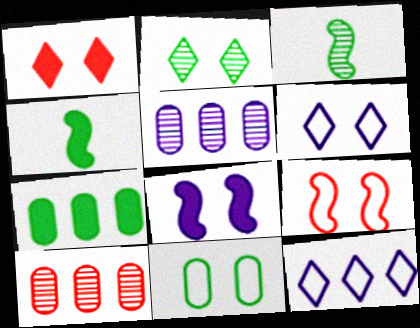[[1, 2, 6], 
[4, 6, 10], 
[6, 9, 11]]